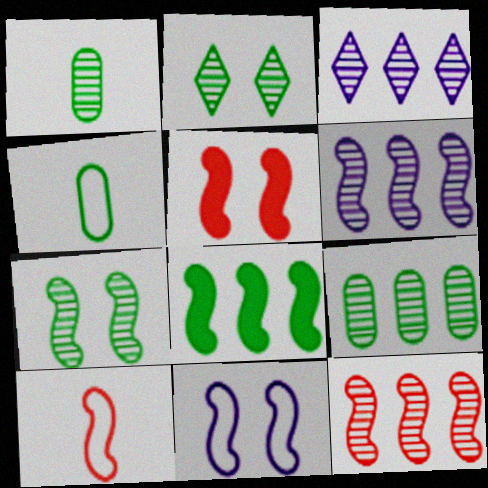[[2, 4, 8], 
[3, 4, 5], 
[3, 9, 12], 
[5, 7, 11], 
[5, 10, 12]]